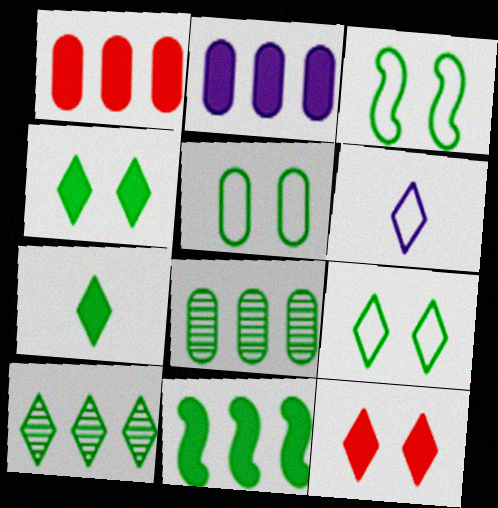[[3, 5, 9], 
[3, 7, 8], 
[6, 10, 12], 
[7, 9, 10]]